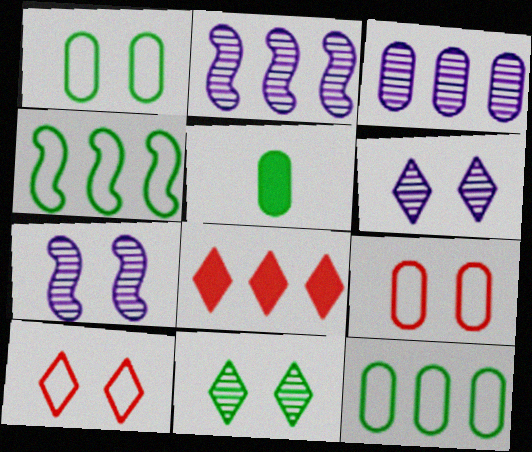[[2, 5, 10], 
[2, 8, 12], 
[3, 4, 8], 
[3, 5, 9], 
[4, 5, 11]]